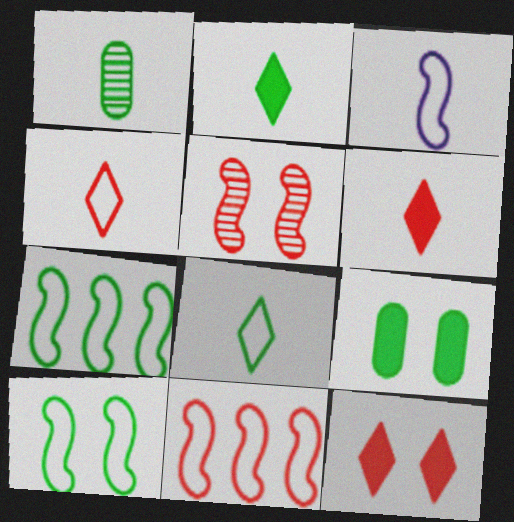[[1, 3, 6], 
[3, 10, 11]]